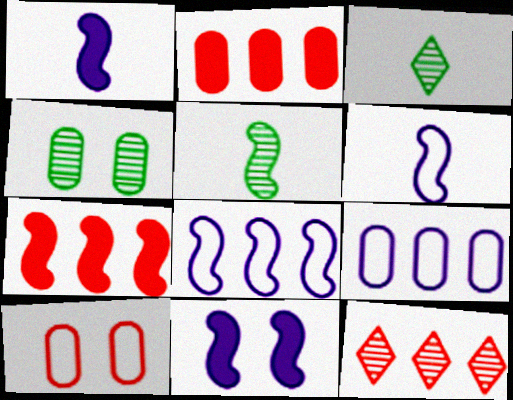[]